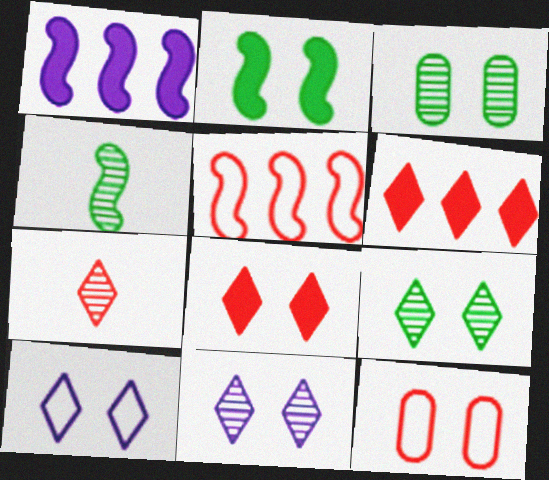[[2, 11, 12], 
[8, 9, 10]]